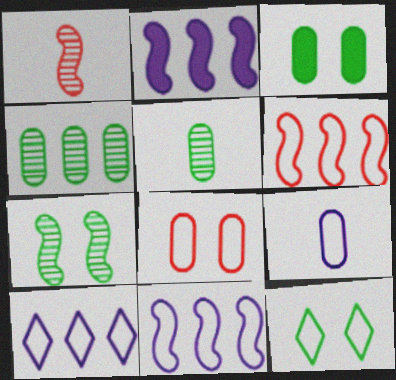[[1, 3, 10], 
[3, 7, 12], 
[6, 9, 12]]